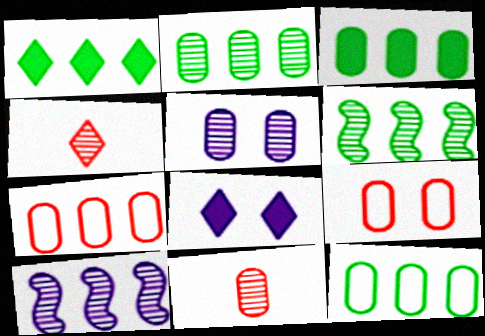[[1, 6, 12], 
[1, 7, 10], 
[2, 3, 12], 
[2, 5, 11], 
[4, 5, 6]]